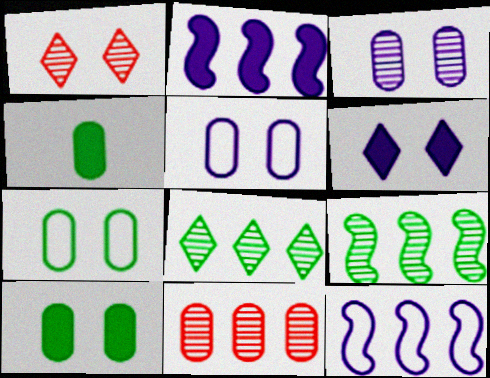[[1, 4, 12], 
[4, 5, 11]]